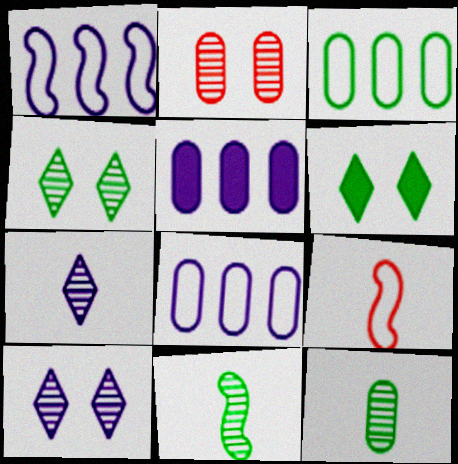[[3, 6, 11], 
[4, 5, 9]]